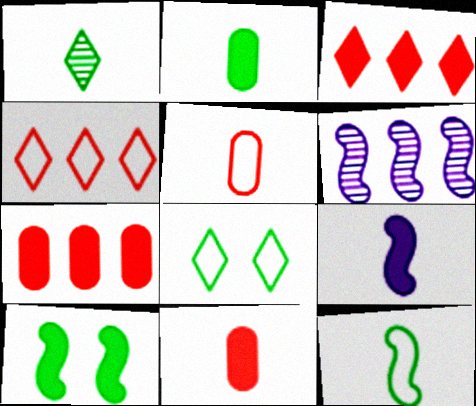[[1, 2, 12], 
[1, 5, 9], 
[6, 8, 11]]